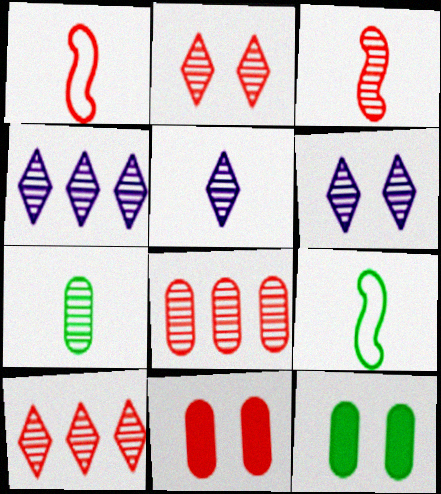[[1, 4, 12], 
[1, 10, 11], 
[2, 3, 8], 
[3, 5, 7], 
[4, 5, 6], 
[4, 9, 11]]